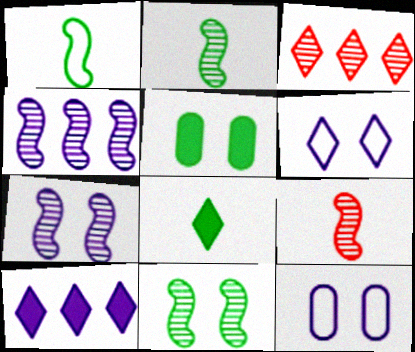[[3, 6, 8], 
[4, 9, 11]]